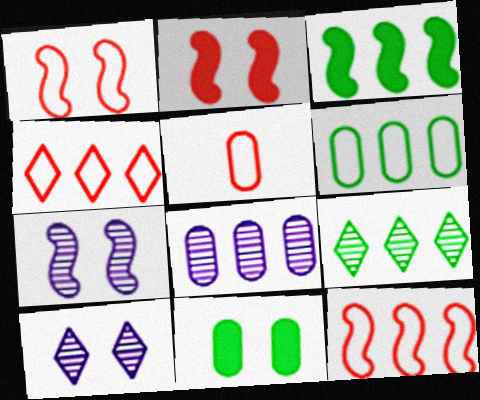[[1, 4, 5], 
[1, 10, 11], 
[3, 4, 8], 
[3, 5, 10], 
[3, 6, 9], 
[5, 8, 11]]